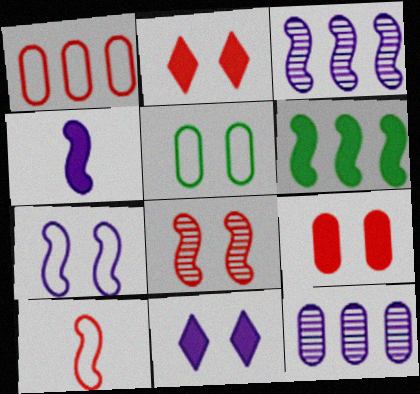[[3, 4, 7], 
[5, 8, 11]]